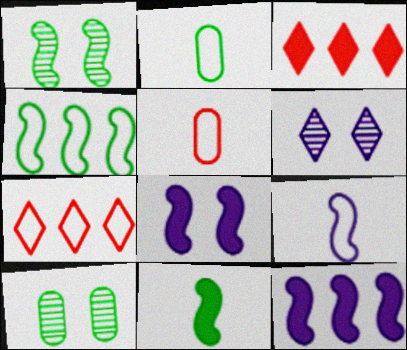[[1, 4, 11], 
[3, 9, 10]]